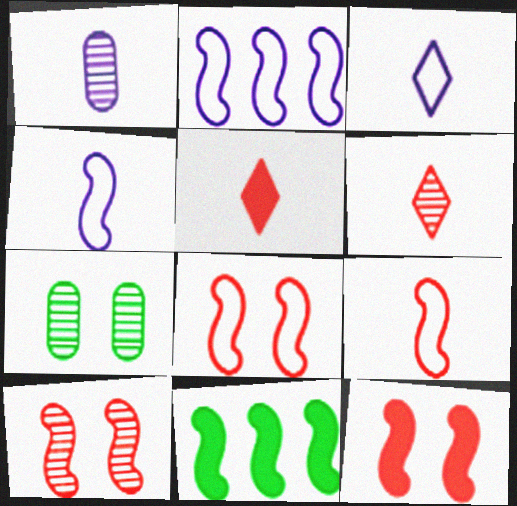[[2, 5, 7], 
[4, 10, 11], 
[8, 10, 12]]